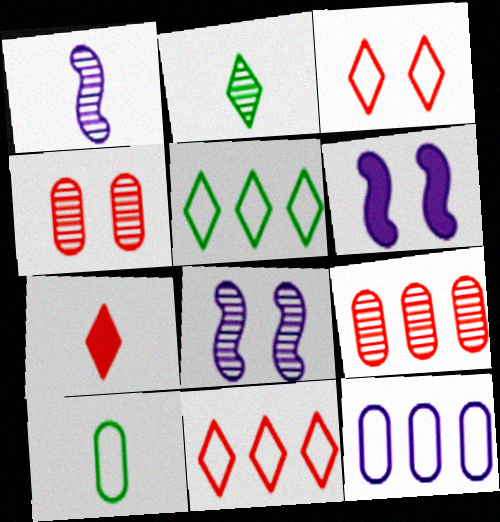[[1, 7, 10], 
[2, 8, 9]]